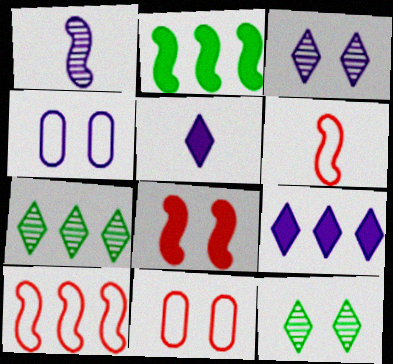[[1, 4, 9], 
[4, 8, 12]]